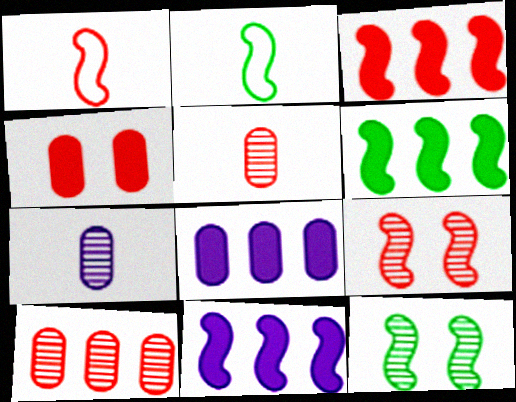[[1, 3, 9], 
[1, 11, 12], 
[2, 6, 12], 
[2, 9, 11], 
[3, 6, 11]]